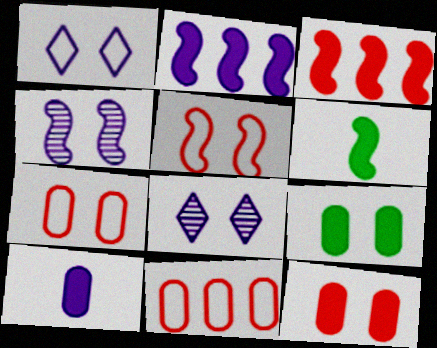[[5, 8, 9], 
[6, 8, 11]]